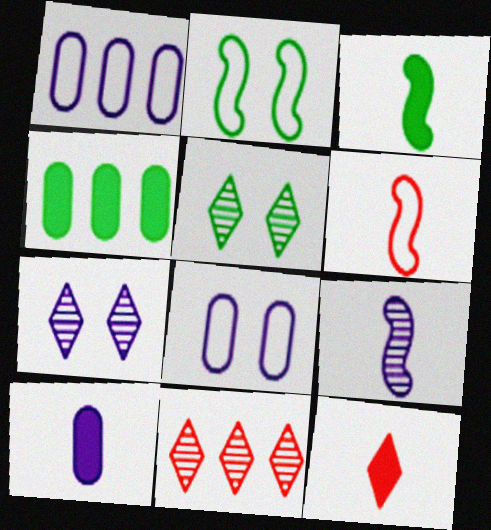[[2, 10, 11], 
[3, 6, 9], 
[3, 8, 11], 
[3, 10, 12], 
[4, 6, 7]]